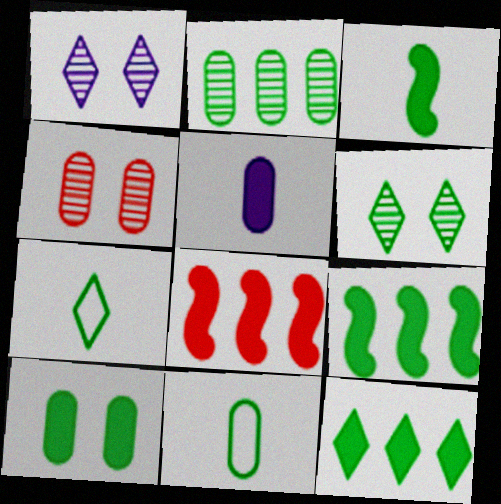[[1, 8, 11], 
[2, 10, 11], 
[3, 10, 12], 
[6, 7, 12], 
[6, 9, 11]]